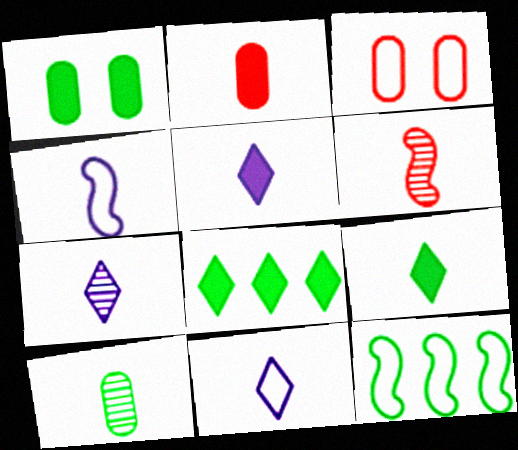[[3, 11, 12], 
[5, 7, 11], 
[6, 7, 10]]